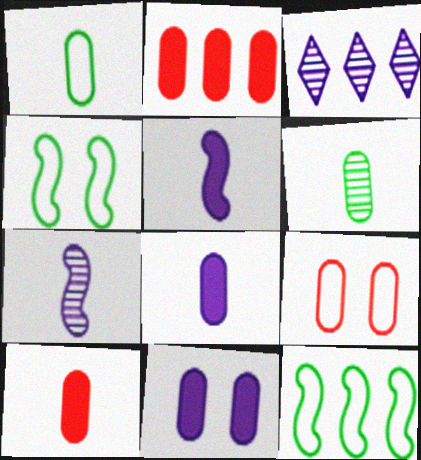[[2, 3, 12], 
[3, 4, 10]]